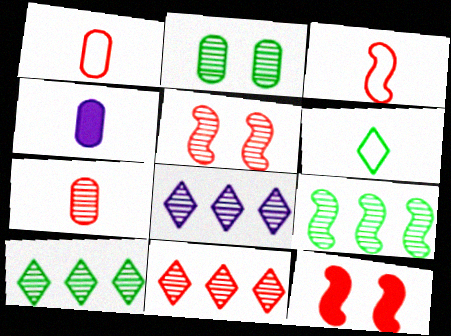[[1, 11, 12], 
[5, 7, 11], 
[8, 10, 11]]